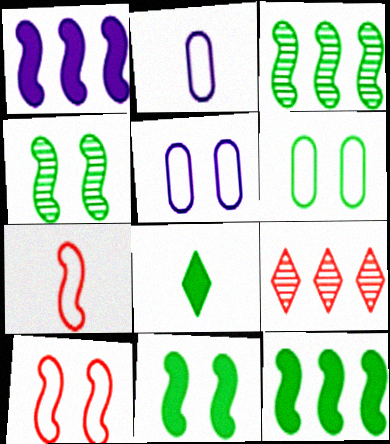[[1, 4, 7], 
[2, 9, 11], 
[3, 6, 8]]